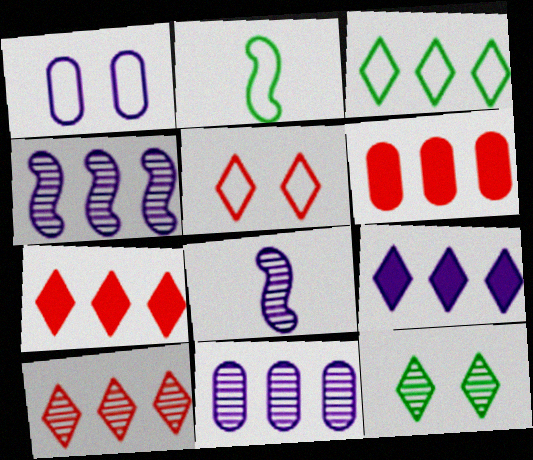[[1, 8, 9], 
[3, 4, 6], 
[3, 9, 10]]